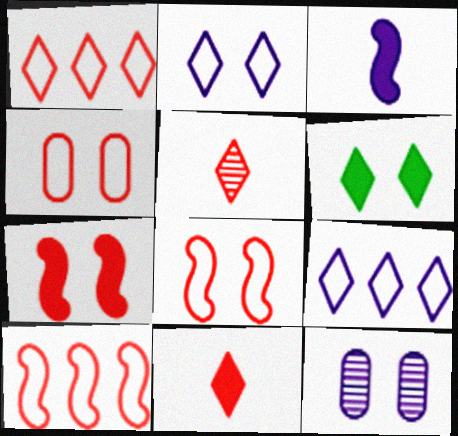[[3, 9, 12], 
[5, 6, 9], 
[6, 8, 12]]